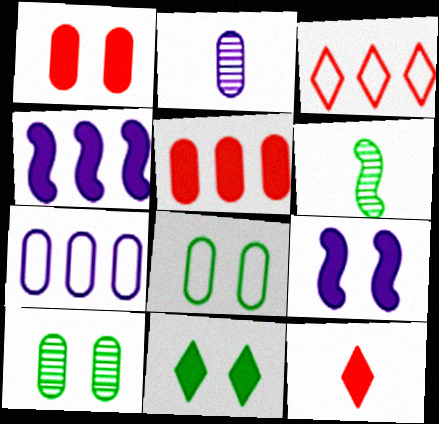[[1, 9, 11], 
[2, 5, 8]]